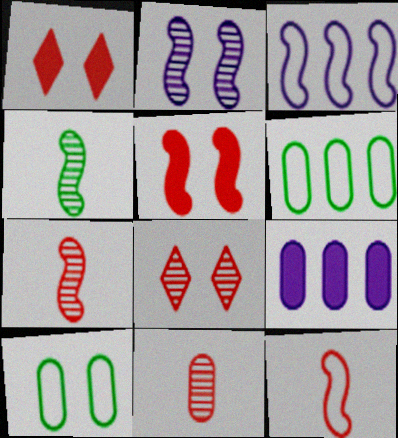[[1, 2, 10], 
[3, 4, 5], 
[9, 10, 11]]